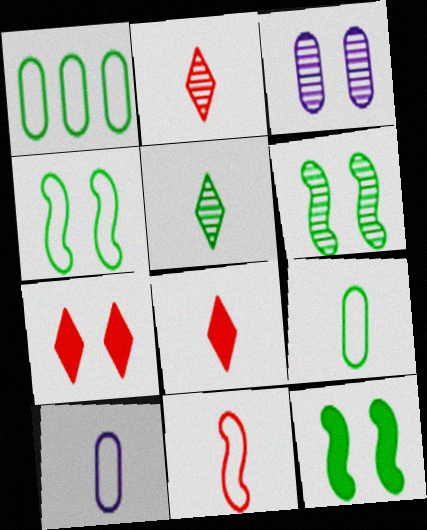[[1, 5, 12], 
[3, 4, 7], 
[4, 6, 12]]